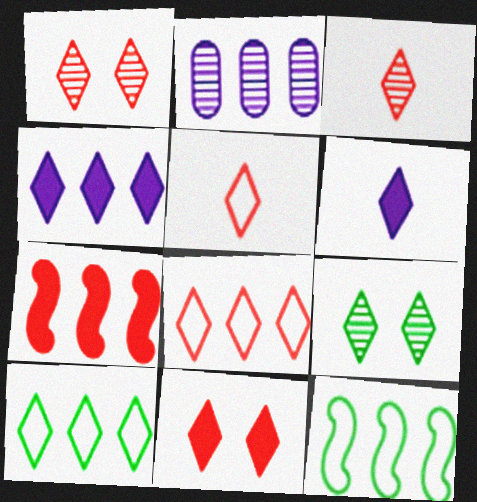[[1, 6, 10], 
[2, 7, 10], 
[3, 8, 11], 
[4, 5, 9], 
[6, 8, 9]]